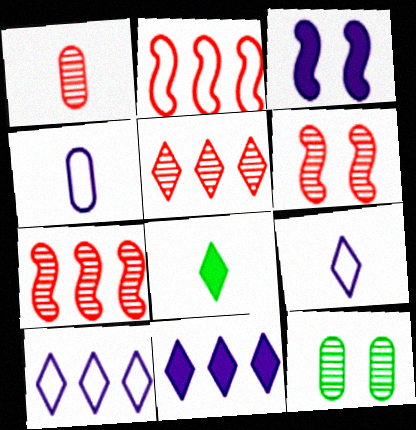[[1, 5, 6]]